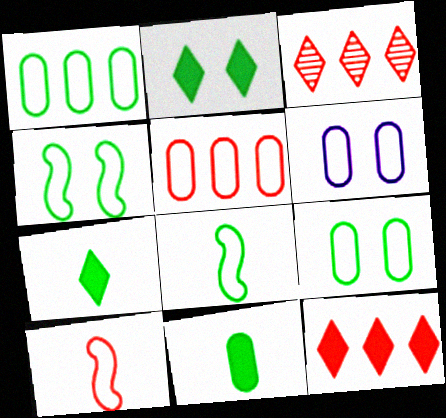[]